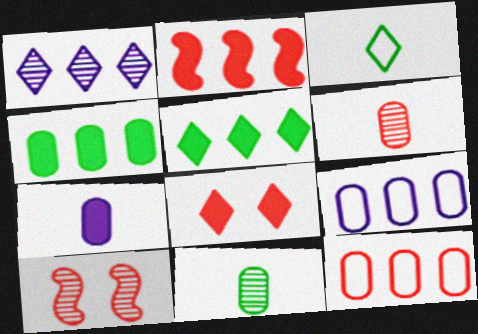[[1, 3, 8], 
[1, 10, 11]]